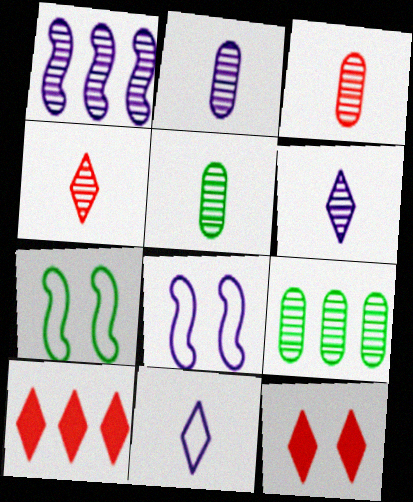[[2, 3, 5], 
[2, 7, 10], 
[5, 8, 10]]